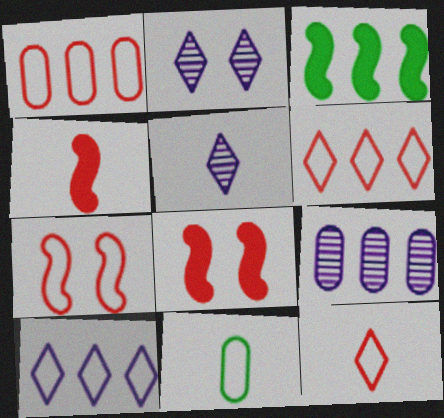[[1, 7, 12], 
[3, 6, 9], 
[4, 5, 11], 
[7, 10, 11]]